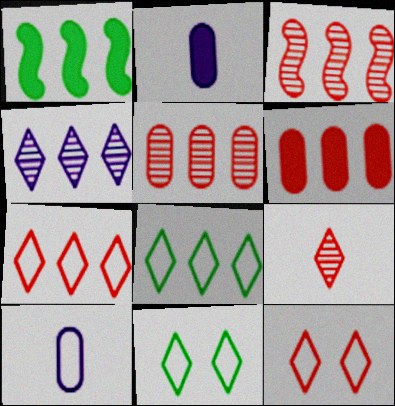[[2, 3, 11], 
[3, 6, 7]]